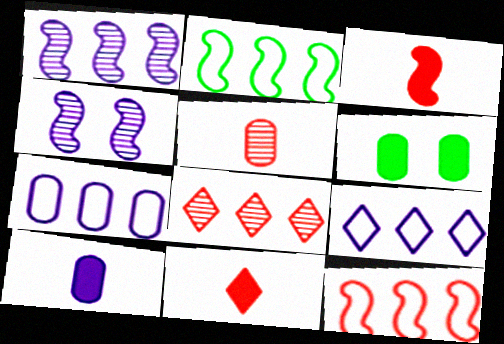[[2, 3, 4], 
[4, 9, 10], 
[5, 6, 7]]